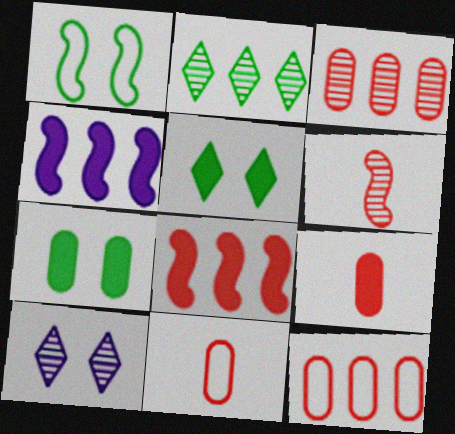[[1, 4, 6], 
[2, 4, 12], 
[4, 5, 9]]